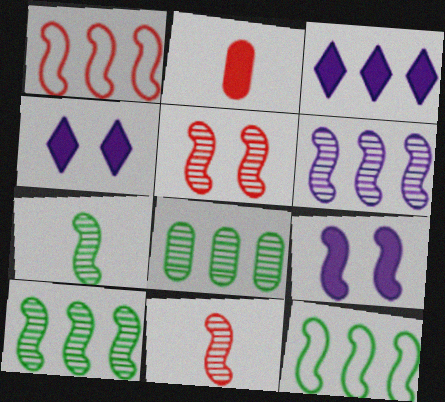[[1, 3, 8], 
[1, 7, 9], 
[5, 6, 7], 
[9, 11, 12]]